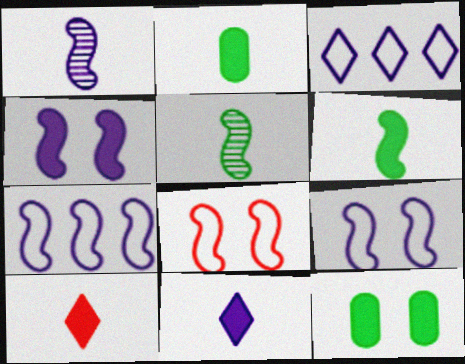[[1, 4, 7]]